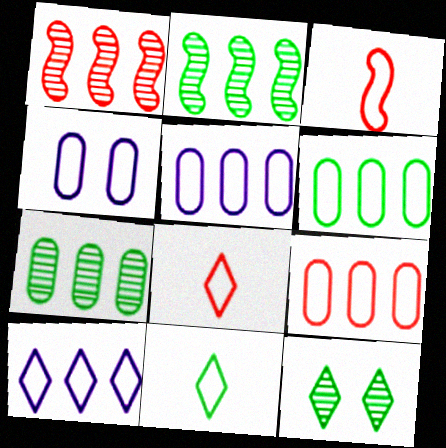[[5, 6, 9]]